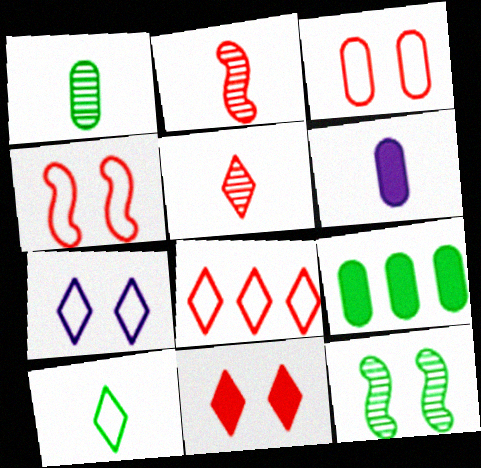[[2, 6, 10], 
[2, 7, 9], 
[5, 8, 11], 
[6, 8, 12], 
[7, 8, 10], 
[9, 10, 12]]